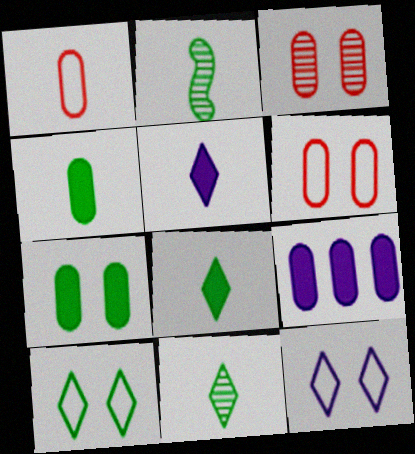[[1, 2, 5]]